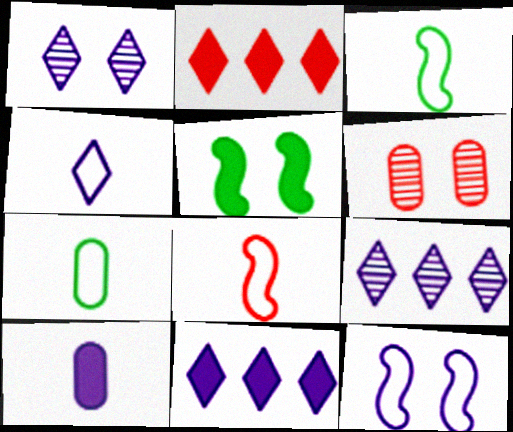[[1, 4, 11], 
[2, 5, 10], 
[2, 6, 8], 
[3, 6, 11], 
[4, 7, 8], 
[9, 10, 12]]